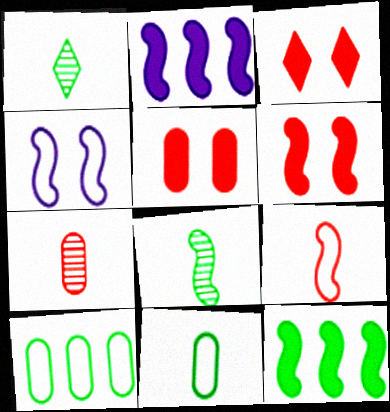[[3, 5, 6]]